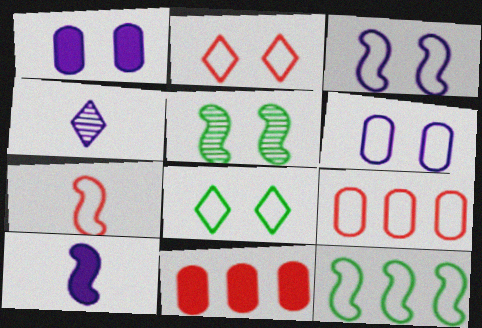[[1, 2, 5], 
[2, 7, 9], 
[3, 7, 12]]